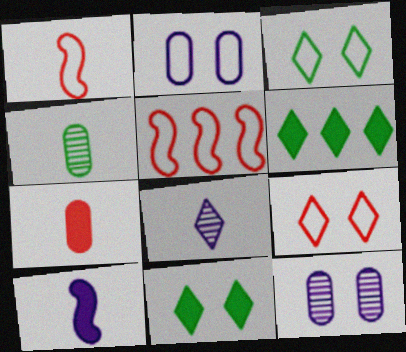[[1, 6, 12], 
[6, 8, 9]]